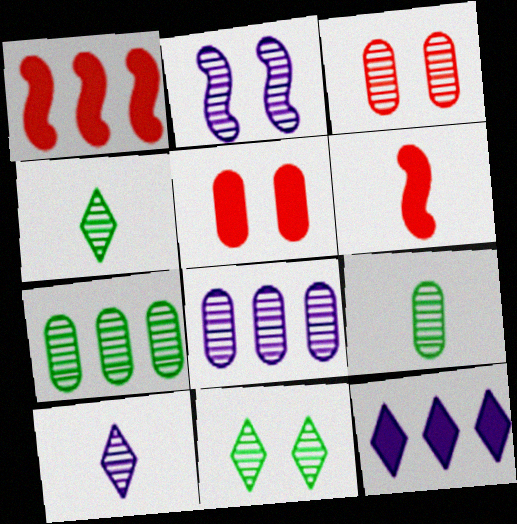[[2, 3, 11], 
[2, 8, 10], 
[3, 8, 9]]